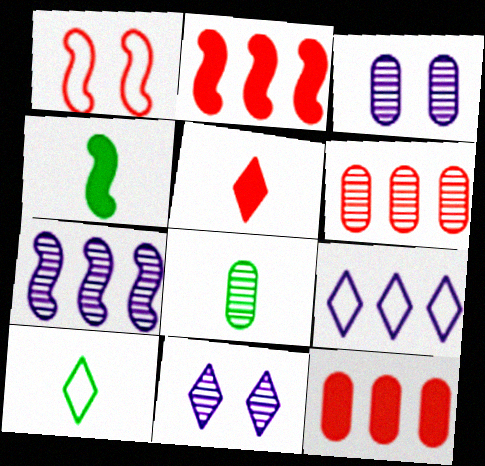[[1, 4, 7], 
[1, 5, 6], 
[2, 3, 10], 
[3, 6, 8], 
[4, 8, 10]]